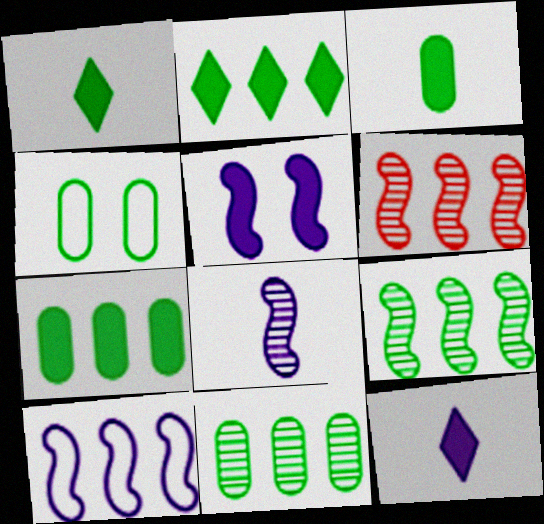[[1, 4, 9], 
[3, 4, 11], 
[4, 6, 12], 
[5, 8, 10]]